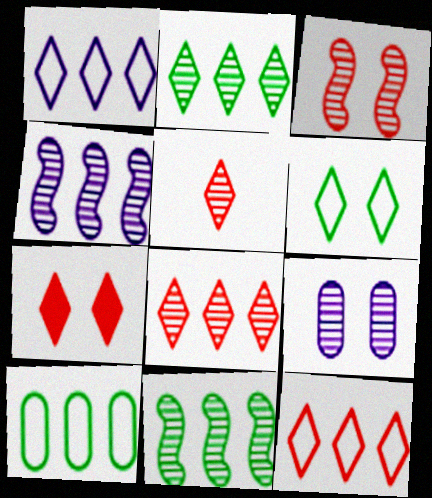[[5, 7, 12], 
[5, 9, 11]]